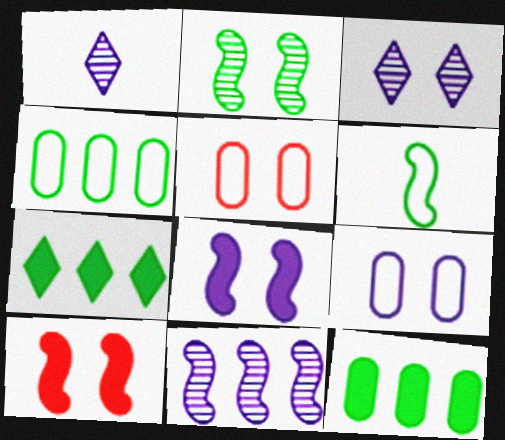[[1, 4, 10], 
[3, 8, 9], 
[6, 10, 11]]